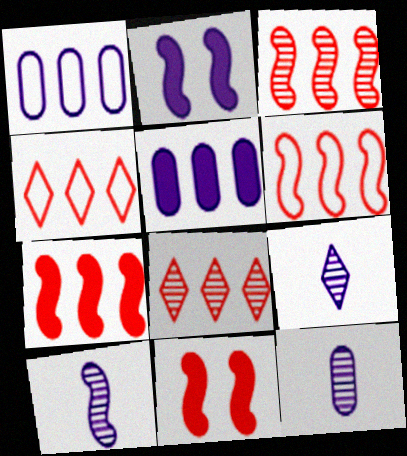[[1, 2, 9], 
[3, 6, 7], 
[9, 10, 12]]